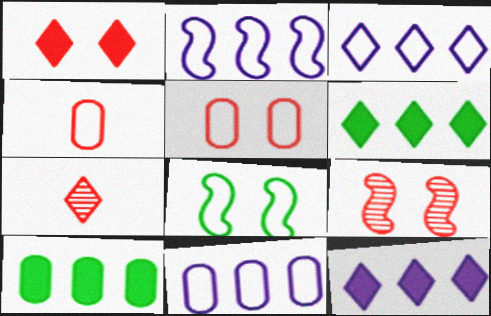[[1, 5, 9], 
[2, 3, 11], 
[3, 4, 8]]